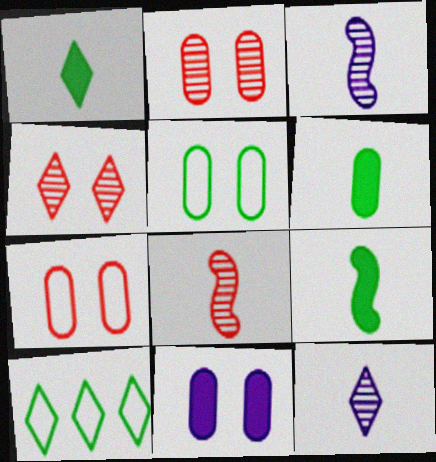[[1, 6, 9], 
[2, 5, 11], 
[8, 10, 11]]